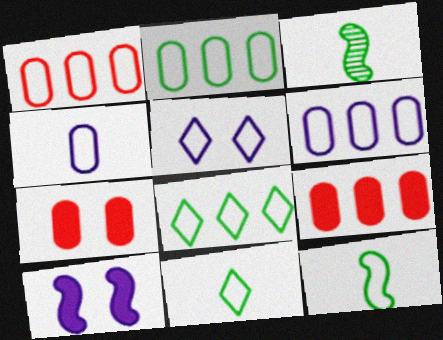[[1, 2, 6], 
[1, 5, 12], 
[3, 5, 9]]